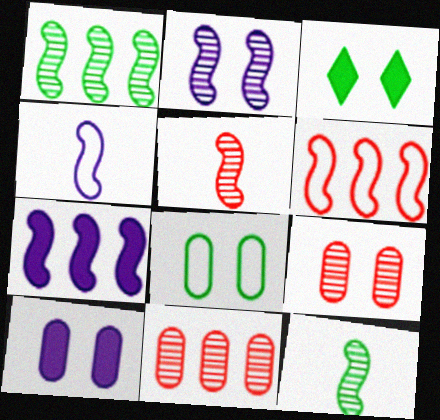[[1, 2, 5], 
[1, 6, 7], 
[2, 4, 7], 
[3, 4, 11], 
[8, 9, 10]]